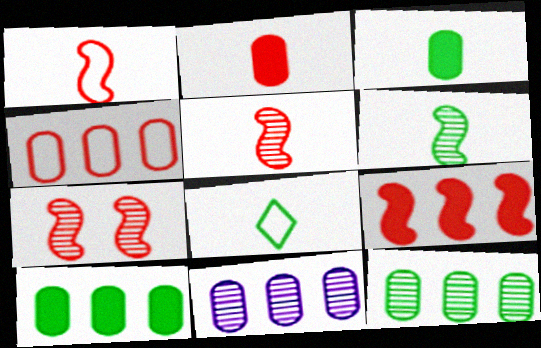[[1, 7, 9], 
[3, 6, 8], 
[4, 10, 11]]